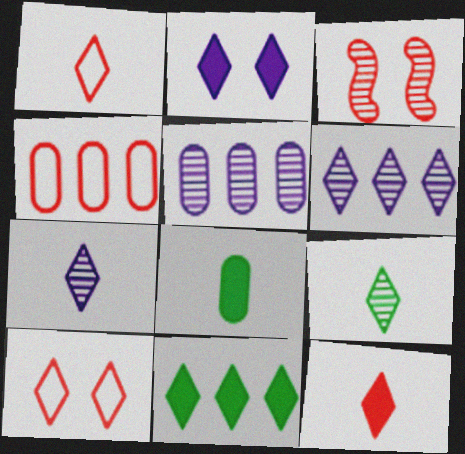[[2, 11, 12], 
[3, 4, 12], 
[3, 5, 9], 
[7, 10, 11]]